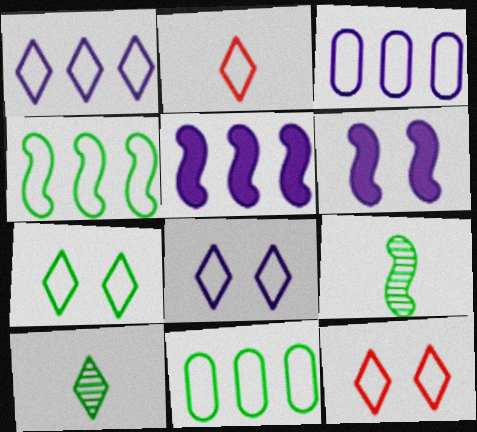[[1, 2, 7], 
[7, 8, 12]]